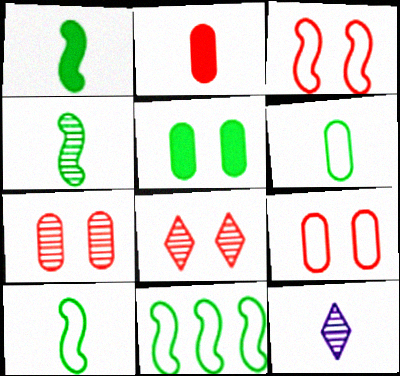[[1, 4, 10], 
[2, 10, 12]]